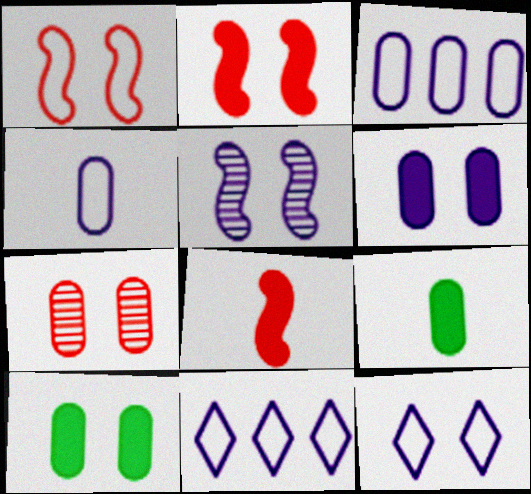[[3, 7, 9], 
[5, 6, 12]]